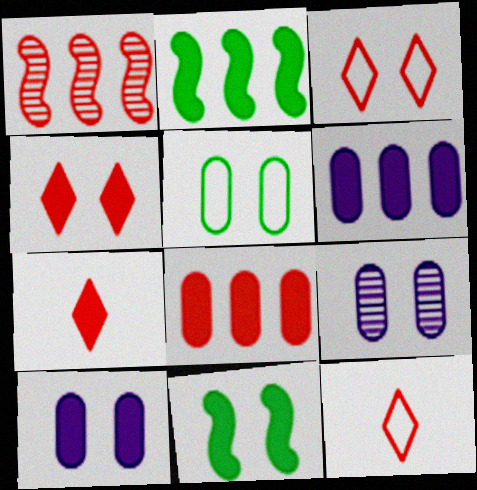[[2, 7, 10], 
[2, 9, 12], 
[3, 9, 11], 
[4, 10, 11], 
[6, 7, 11]]